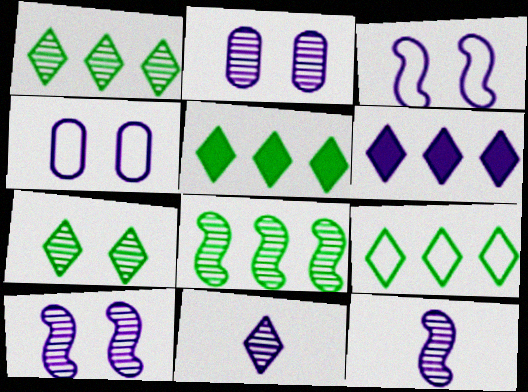[[1, 5, 9], 
[4, 6, 12]]